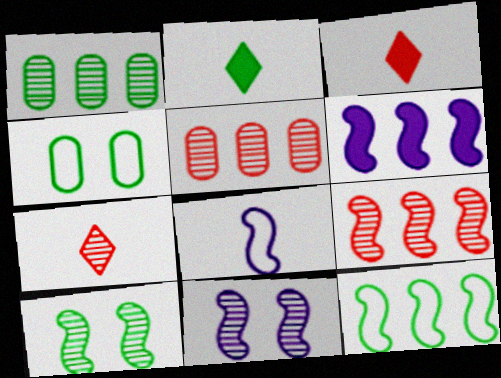[[1, 7, 11], 
[4, 6, 7], 
[6, 8, 11], 
[6, 9, 12]]